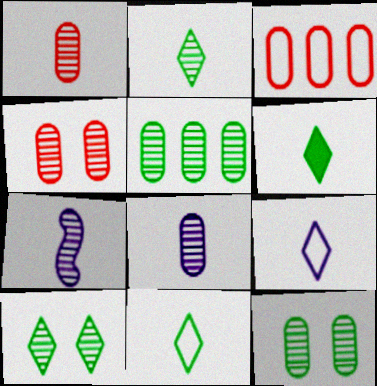[[1, 2, 7], 
[2, 6, 11], 
[4, 5, 8]]